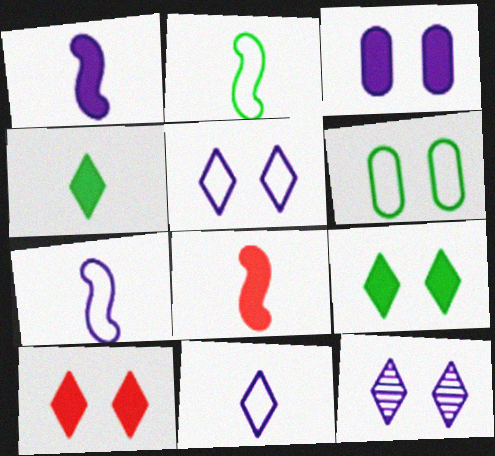[]